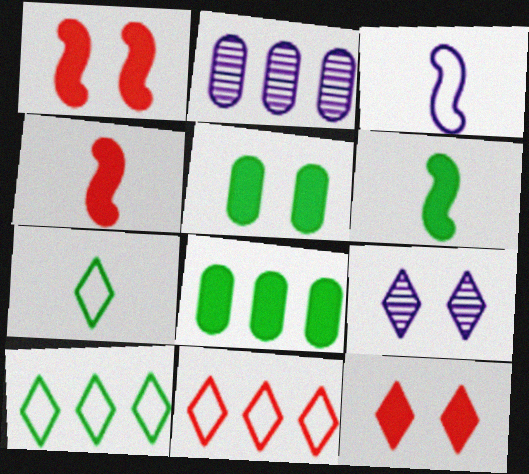[[1, 2, 7]]